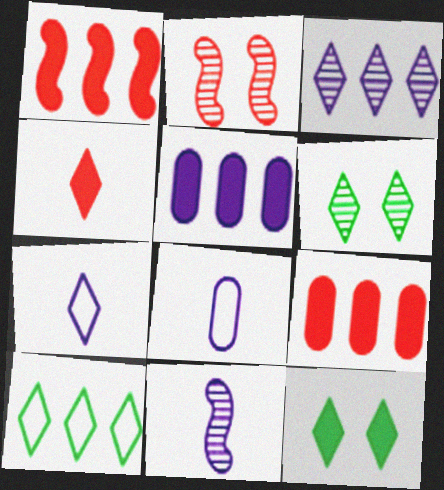[[1, 6, 8]]